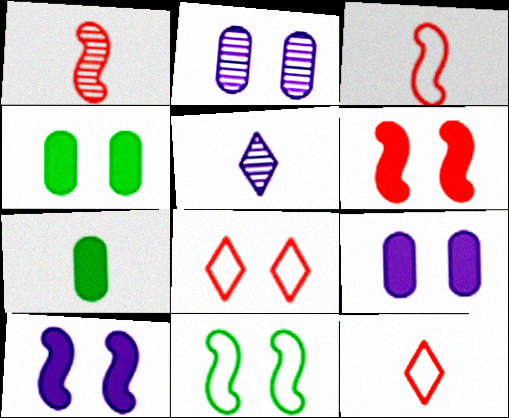[[3, 5, 7]]